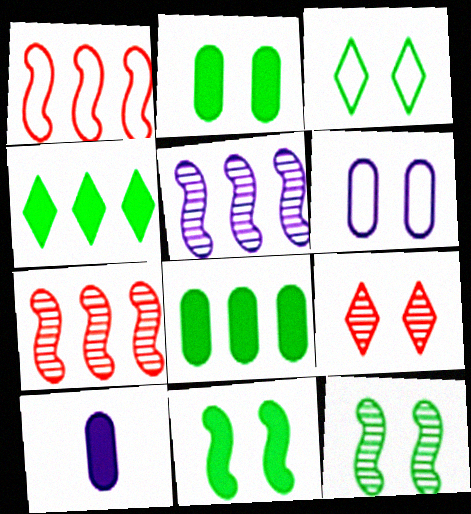[[2, 3, 12], 
[3, 7, 10], 
[6, 9, 11]]